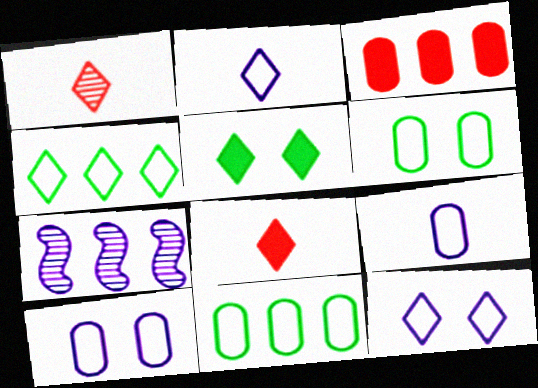[[3, 4, 7], 
[6, 7, 8]]